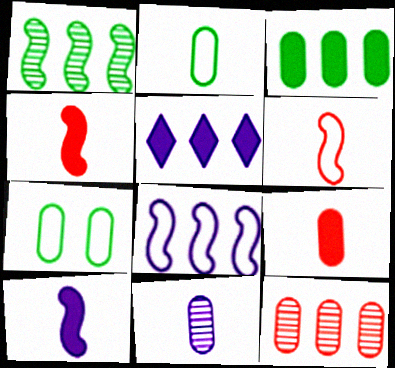[[2, 9, 11]]